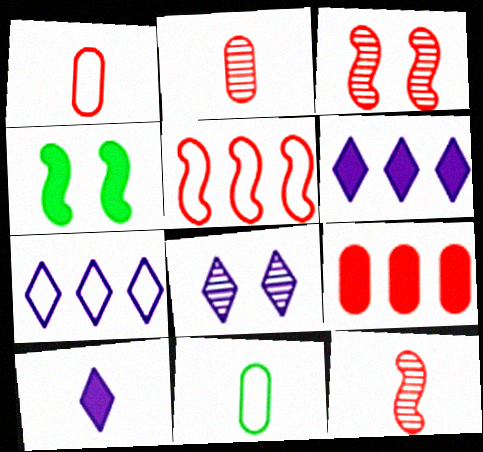[[2, 4, 7], 
[3, 6, 11], 
[4, 9, 10], 
[7, 8, 10], 
[10, 11, 12]]